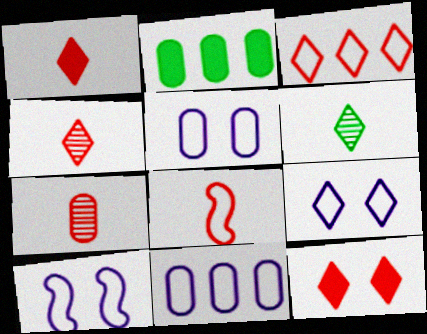[[1, 7, 8], 
[2, 4, 10], 
[2, 5, 7], 
[3, 4, 12], 
[5, 9, 10]]